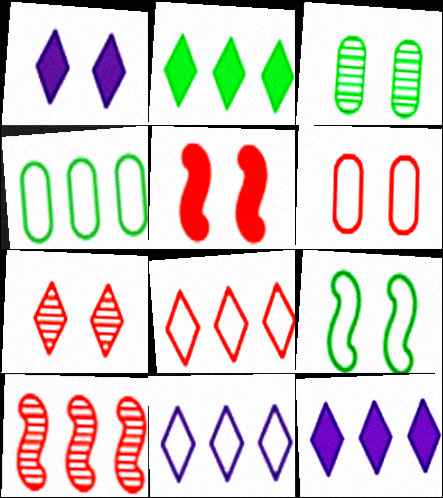[[4, 10, 12], 
[5, 6, 7]]